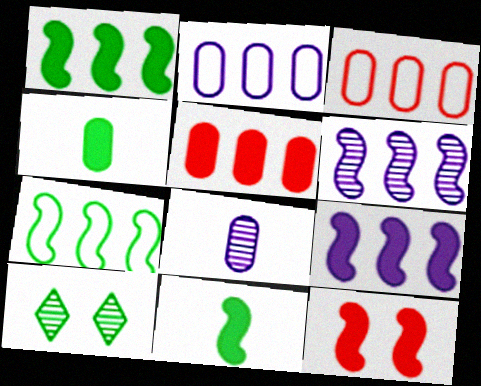[[4, 7, 10], 
[9, 11, 12]]